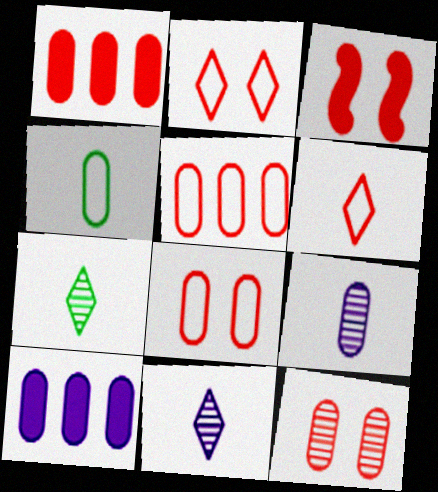[[2, 3, 12], 
[4, 10, 12]]